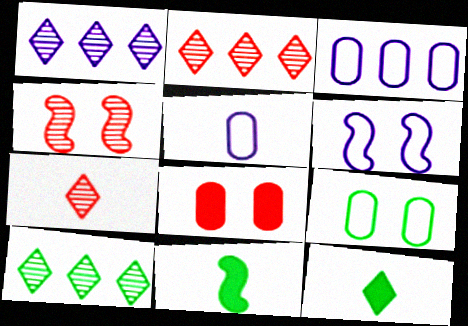[[1, 2, 10], 
[3, 4, 12], 
[5, 7, 11], 
[9, 10, 11]]